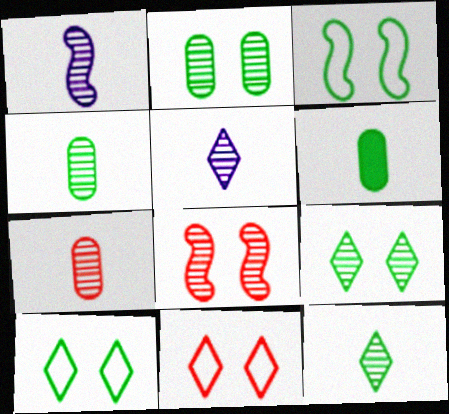[[1, 7, 12]]